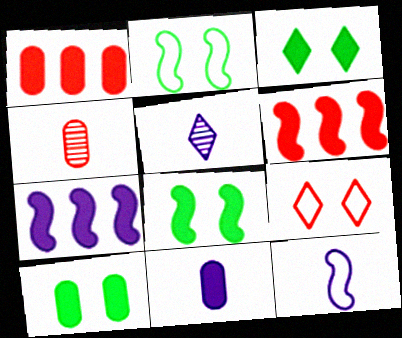[[1, 2, 5], 
[1, 10, 11], 
[3, 6, 11], 
[3, 8, 10], 
[4, 6, 9], 
[5, 11, 12]]